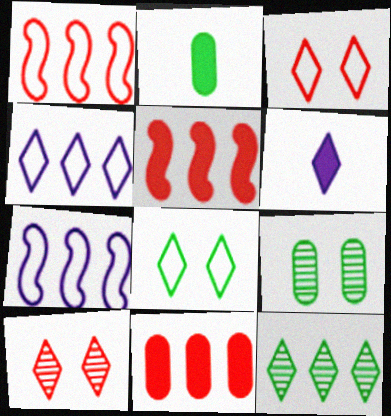[[1, 6, 9], 
[2, 7, 10], 
[3, 6, 12], 
[7, 11, 12]]